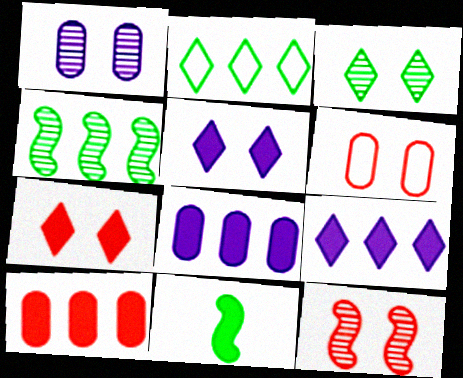[[1, 3, 12], 
[5, 10, 11], 
[6, 7, 12], 
[7, 8, 11]]